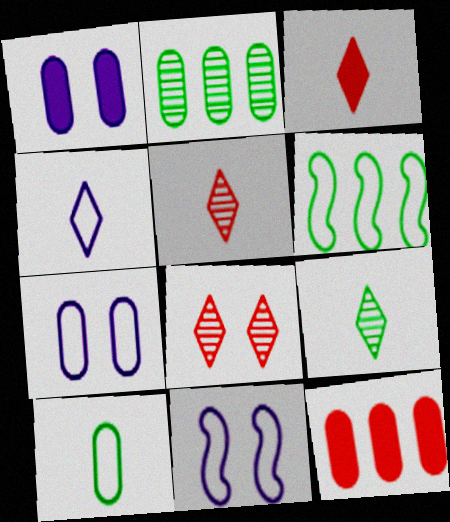[[1, 5, 6], 
[2, 3, 11], 
[3, 4, 9], 
[9, 11, 12]]